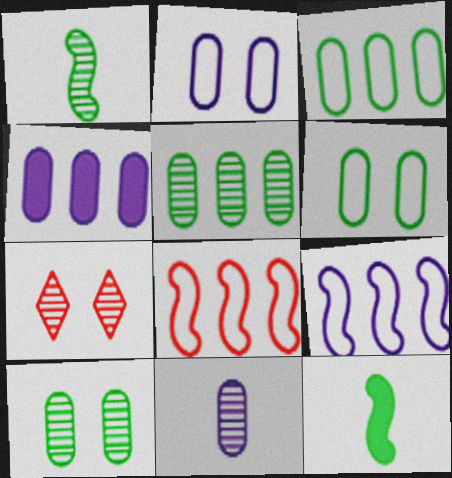[[2, 4, 11]]